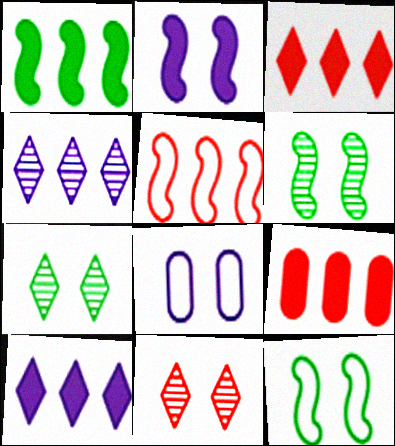[[1, 9, 10]]